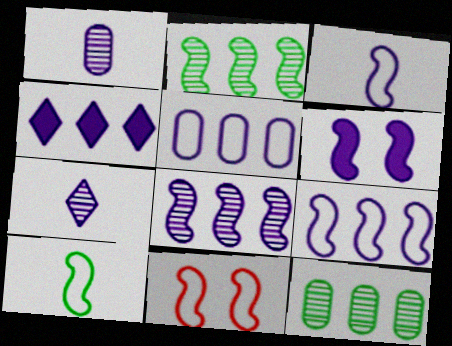[[3, 6, 8], 
[4, 5, 8], 
[5, 6, 7], 
[9, 10, 11]]